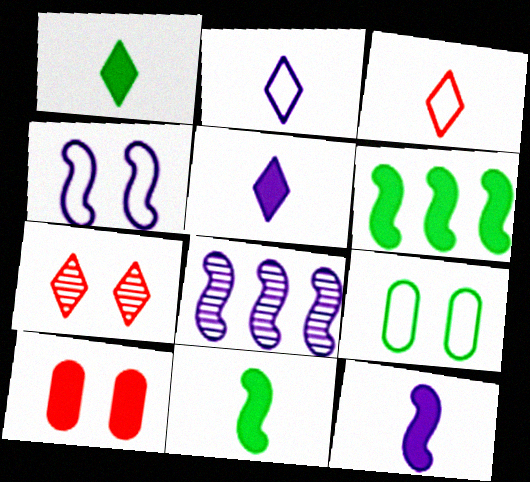[[4, 8, 12], 
[5, 6, 10]]